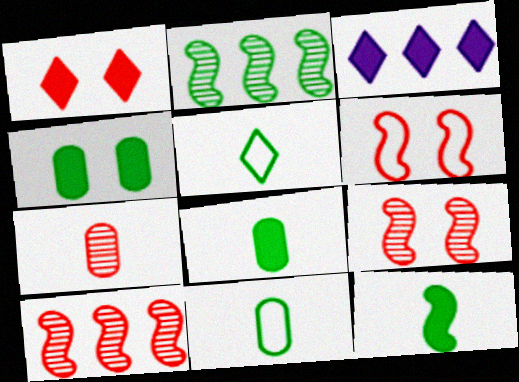[[2, 4, 5], 
[3, 9, 11]]